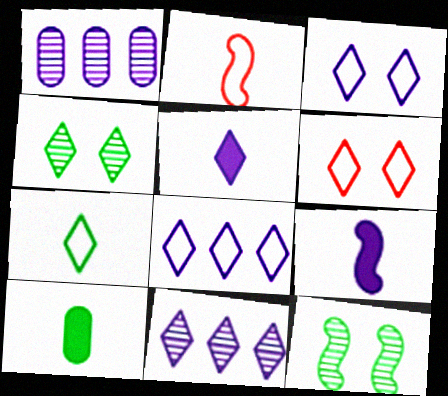[[1, 3, 9], 
[3, 5, 11], 
[6, 7, 8]]